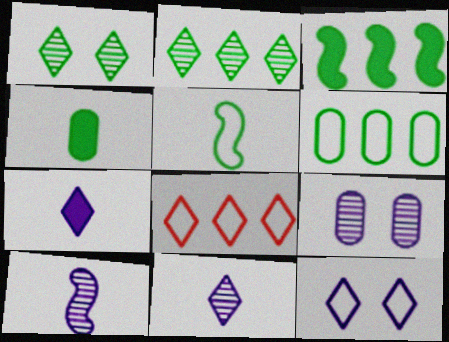[[1, 7, 8], 
[2, 3, 6]]